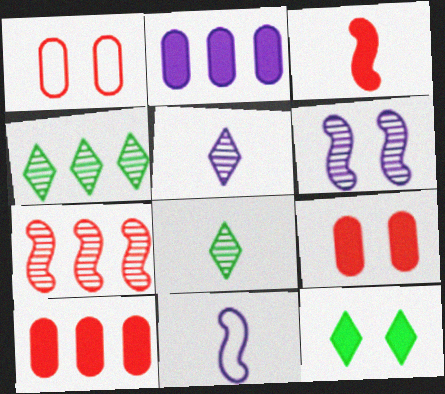[[1, 6, 12], 
[2, 3, 12], 
[4, 9, 11]]